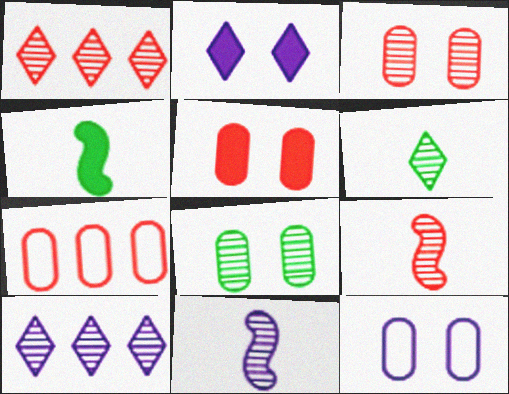[[1, 3, 9], 
[1, 4, 12], 
[1, 8, 11], 
[5, 8, 12], 
[8, 9, 10]]